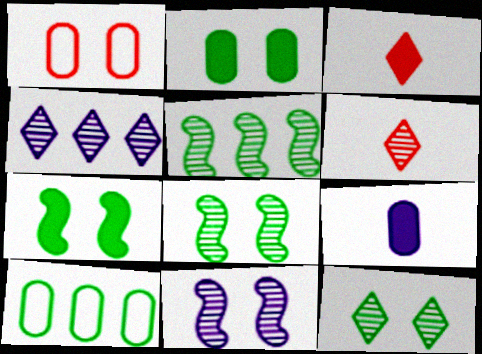[[3, 10, 11], 
[4, 6, 12]]